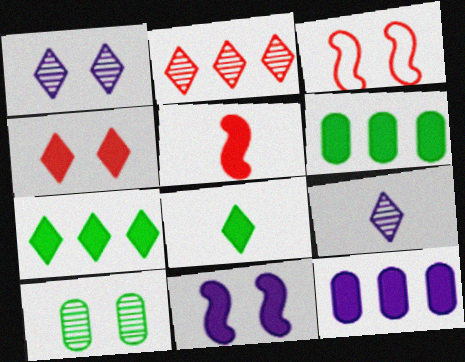[[3, 6, 9]]